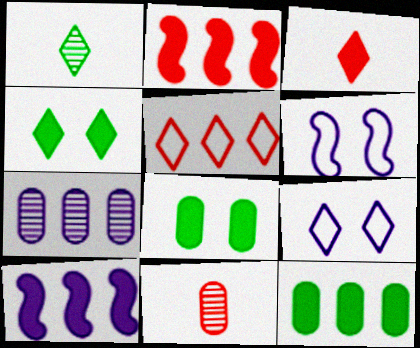[[3, 8, 10]]